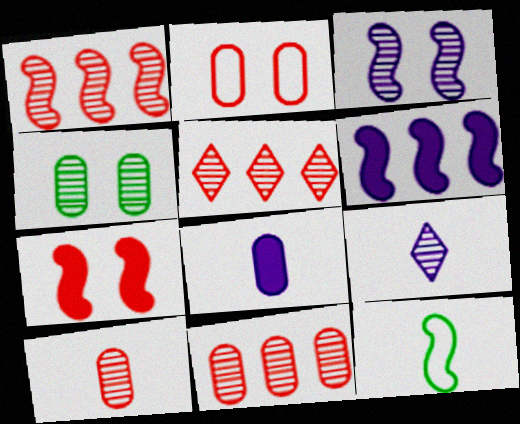[[1, 4, 9], 
[1, 5, 11]]